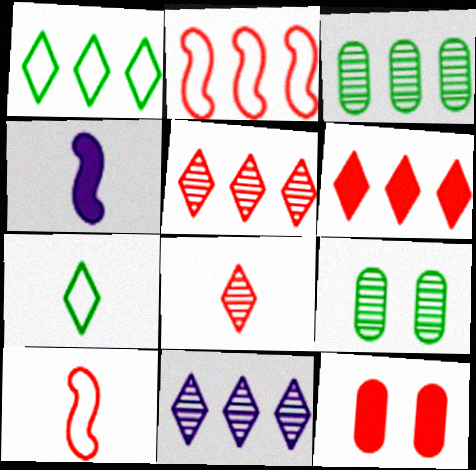[[1, 6, 11], 
[2, 8, 12], 
[5, 10, 12]]